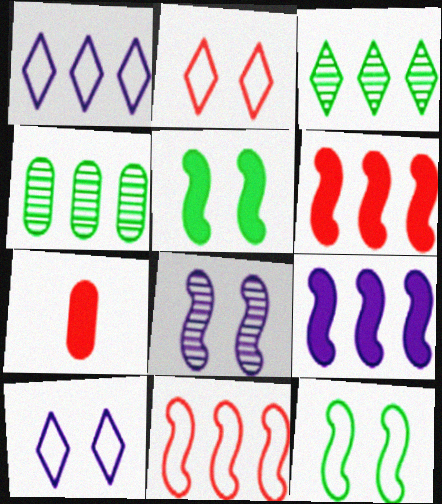[[1, 4, 6]]